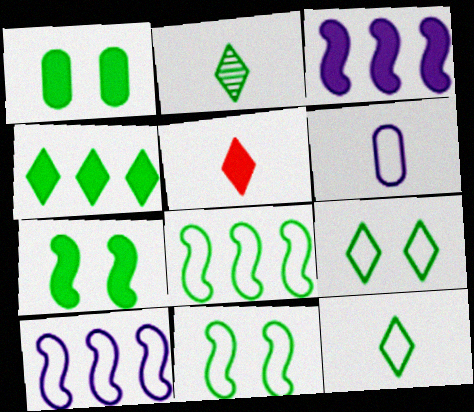[[1, 2, 8], 
[1, 3, 5], 
[2, 4, 9]]